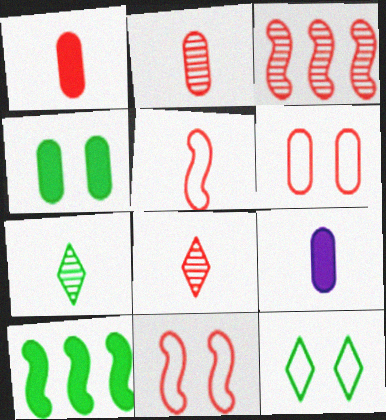[[1, 5, 8], 
[3, 9, 12], 
[5, 7, 9]]